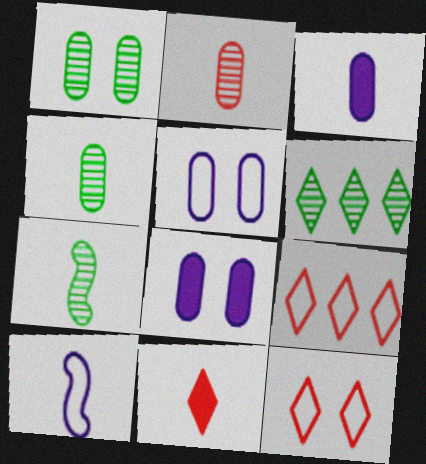[[1, 6, 7], 
[4, 10, 11], 
[7, 8, 9]]